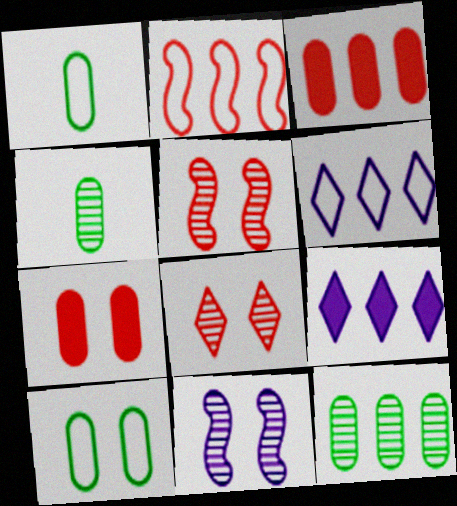[[1, 5, 9], 
[2, 9, 12]]